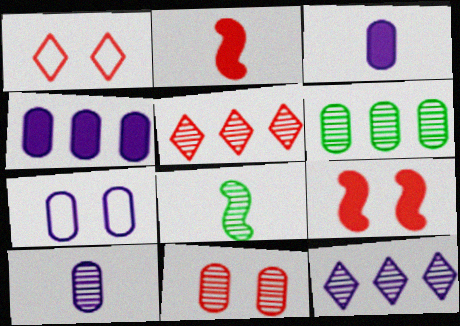[[1, 4, 8], 
[1, 9, 11], 
[4, 7, 10], 
[6, 10, 11], 
[8, 11, 12]]